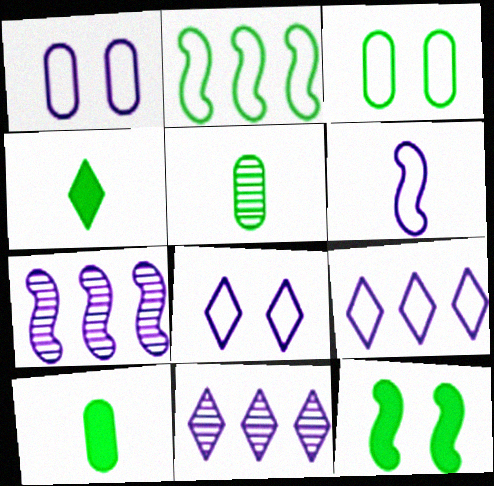[[1, 6, 9]]